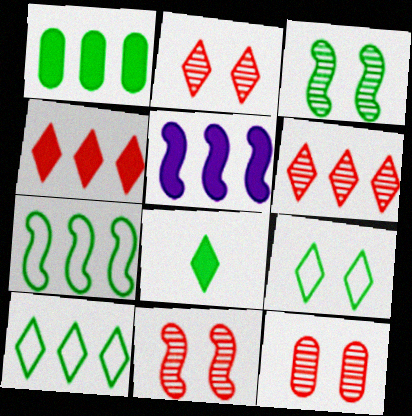[[1, 4, 5], 
[2, 11, 12]]